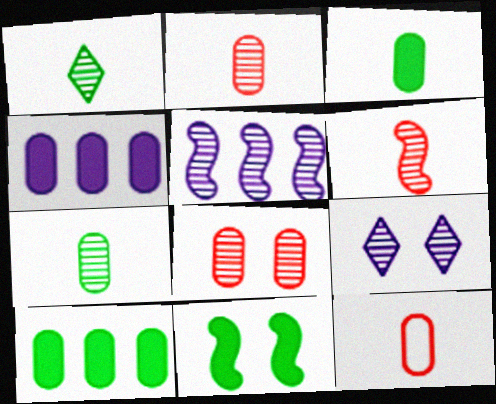[[1, 5, 8]]